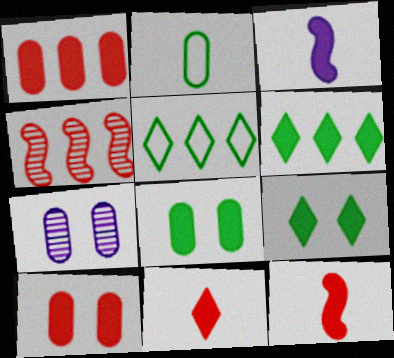[[1, 2, 7], 
[1, 3, 9], 
[3, 6, 10], 
[5, 7, 12]]